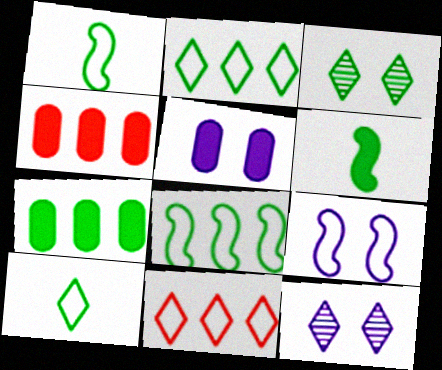[[1, 3, 7], 
[1, 4, 12], 
[5, 9, 12]]